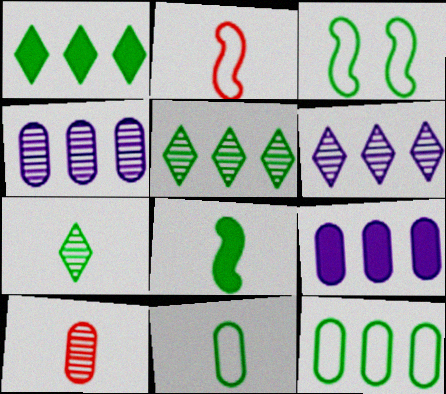[[7, 8, 11]]